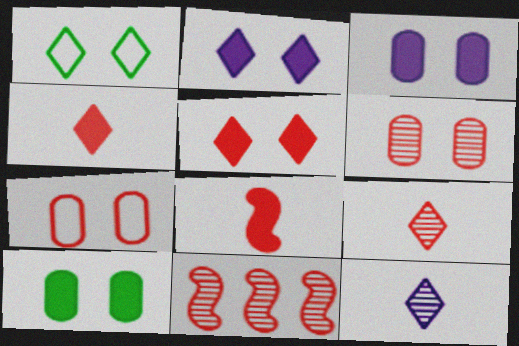[[4, 7, 11], 
[6, 9, 11]]